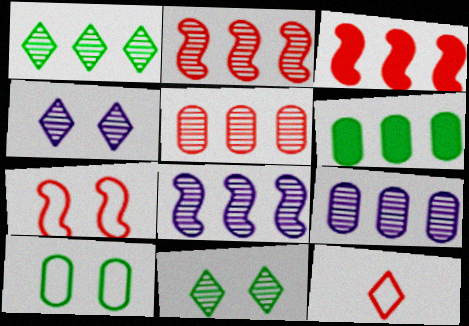[[1, 2, 9], 
[1, 5, 8]]